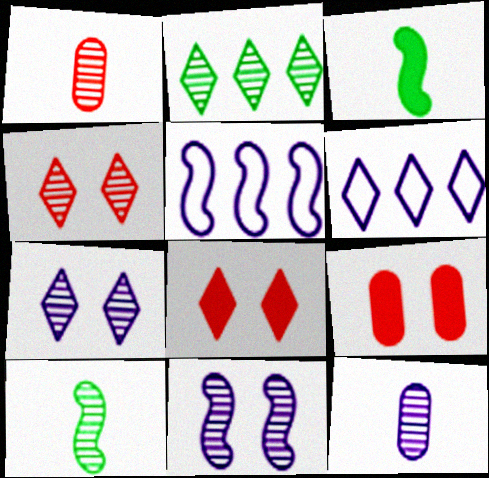[[1, 2, 11], 
[6, 9, 10]]